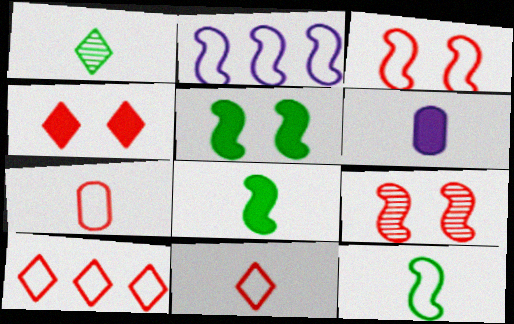[[2, 3, 12], 
[2, 8, 9], 
[3, 7, 10]]